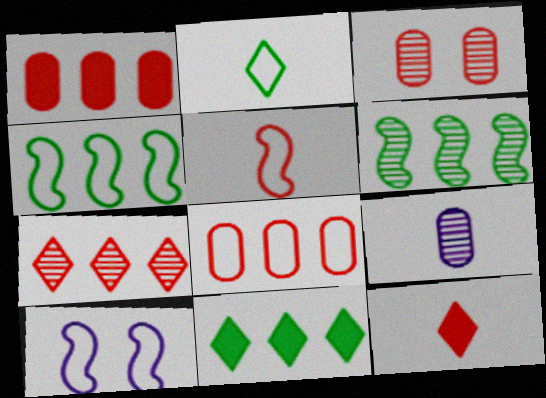[[2, 8, 10], 
[4, 5, 10]]